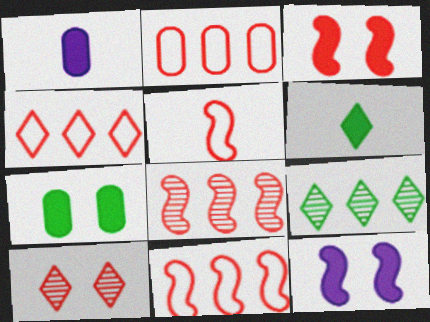[[2, 4, 11], 
[3, 5, 8]]